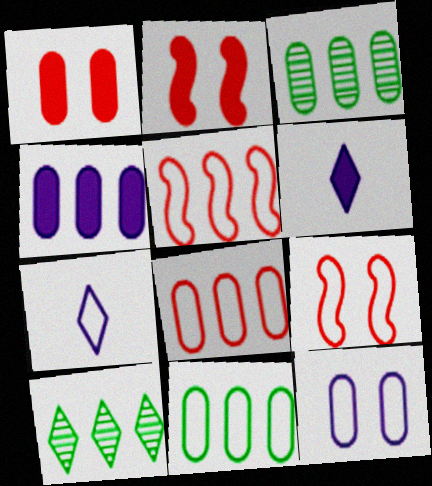[[2, 3, 7], 
[3, 4, 8], 
[3, 6, 9], 
[4, 5, 10], 
[7, 9, 11]]